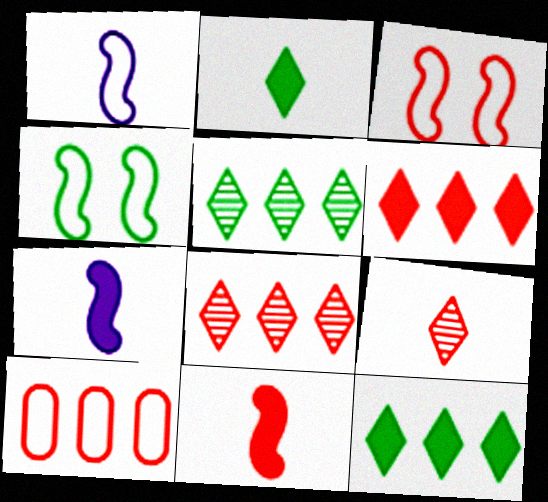[]